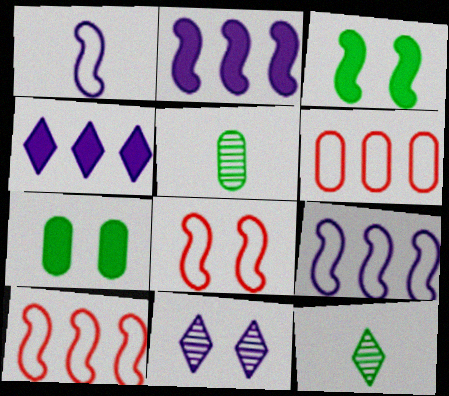[[4, 5, 8], 
[7, 8, 11]]